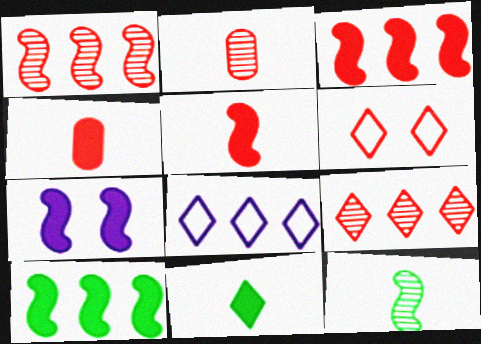[[1, 4, 6], 
[2, 3, 6], 
[5, 7, 10]]